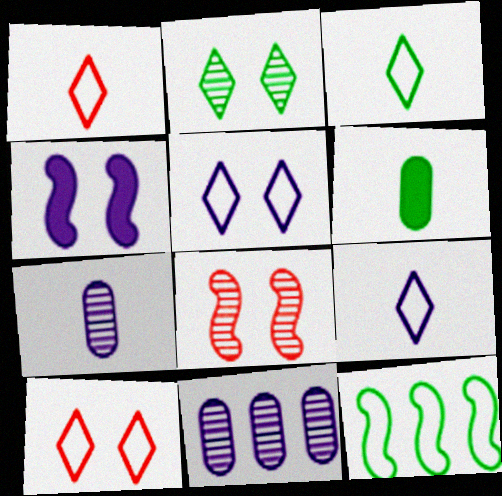[[1, 3, 9], 
[2, 6, 12], 
[4, 9, 11]]